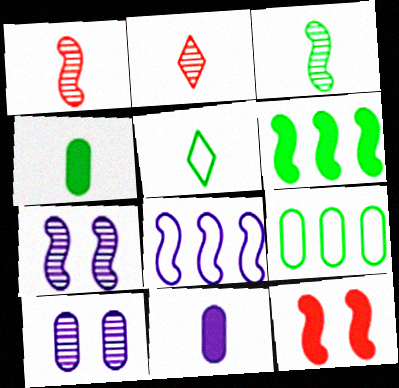[[1, 5, 11], 
[3, 4, 5], 
[3, 8, 12]]